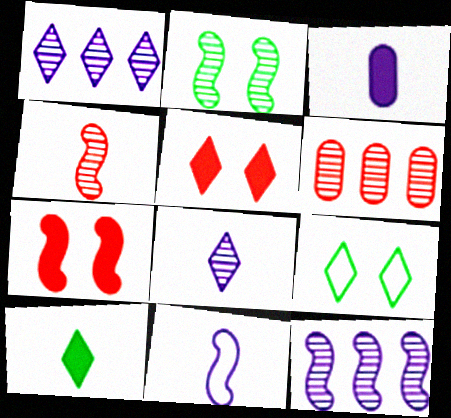[[2, 4, 12], 
[2, 6, 8], 
[3, 8, 11]]